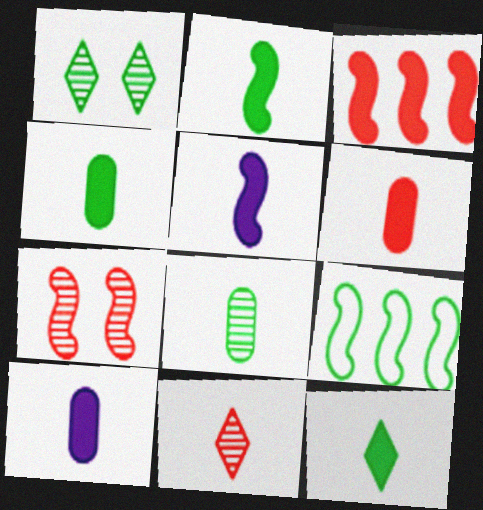[[1, 4, 9], 
[2, 4, 12], 
[4, 6, 10], 
[5, 6, 12], 
[5, 7, 9]]